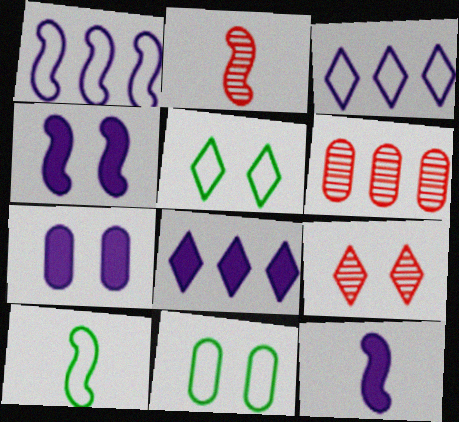[[2, 6, 9], 
[2, 8, 11], 
[2, 10, 12], 
[4, 9, 11], 
[5, 6, 12], 
[7, 8, 12]]